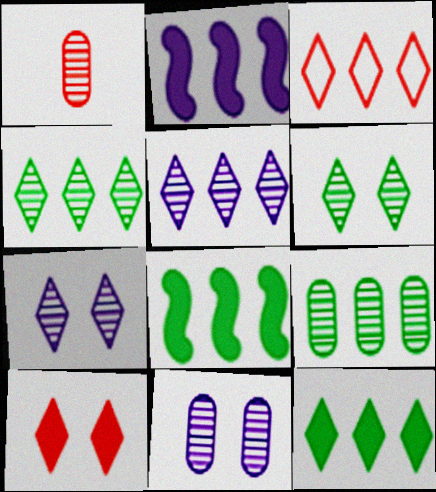[[1, 9, 11], 
[2, 3, 9], 
[3, 5, 12]]